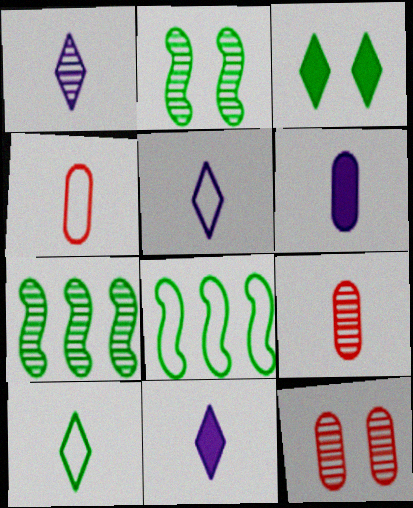[[1, 5, 11], 
[1, 7, 12], 
[8, 11, 12]]